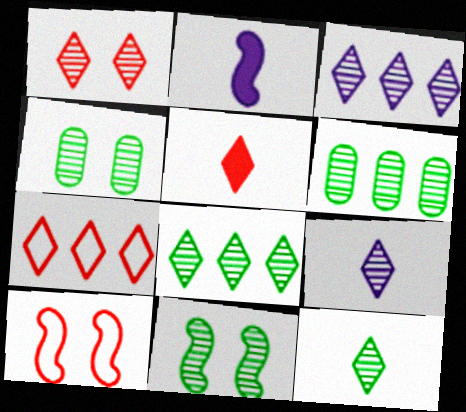[[1, 3, 12], 
[1, 5, 7], 
[1, 8, 9], 
[2, 4, 7], 
[6, 11, 12]]